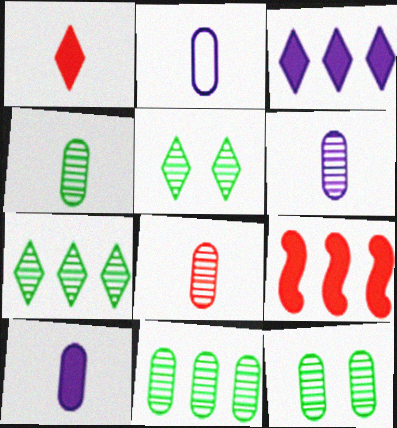[[2, 5, 9], 
[2, 6, 10], 
[4, 6, 8], 
[4, 11, 12]]